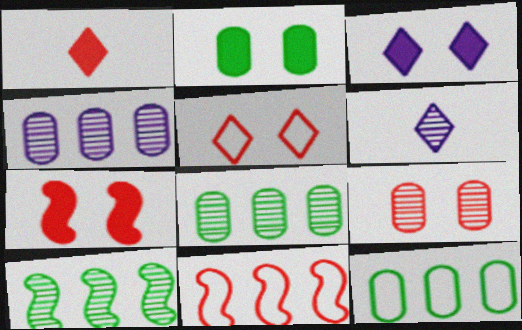[[1, 9, 11], 
[2, 3, 7], 
[2, 6, 11], 
[5, 7, 9], 
[6, 7, 12], 
[6, 9, 10]]